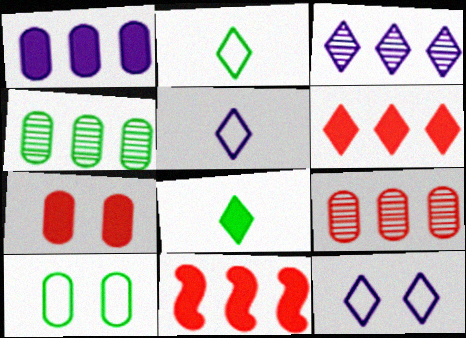[]